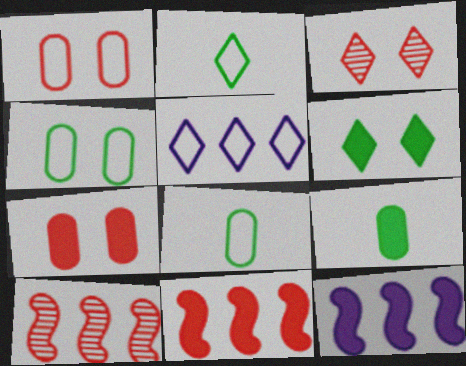[[3, 8, 12]]